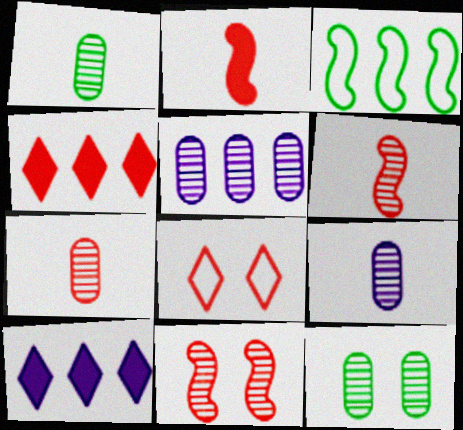[[1, 7, 9], 
[3, 4, 5], 
[5, 7, 12]]